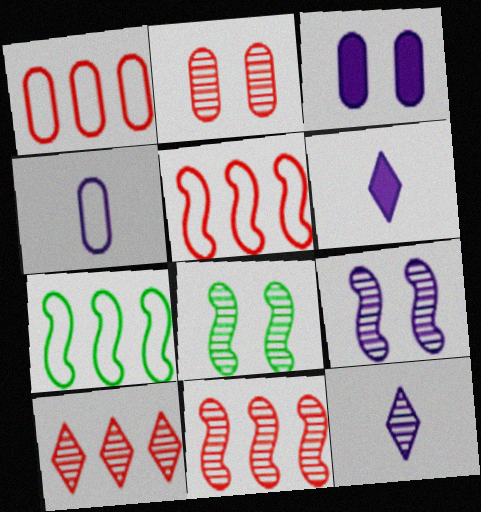[[1, 6, 8], 
[2, 6, 7]]